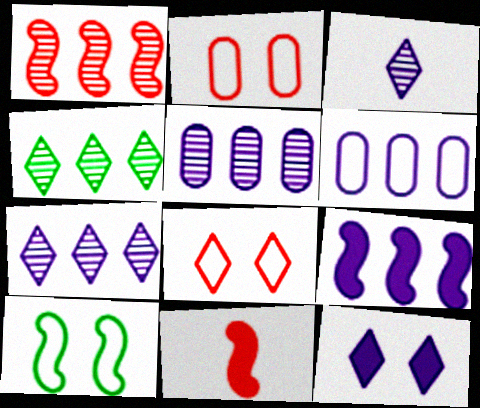[[1, 4, 5], 
[6, 7, 9]]